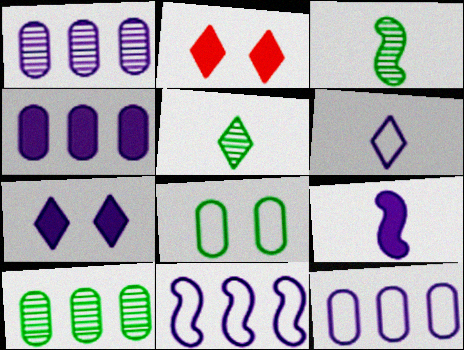[[1, 4, 12], 
[2, 3, 12], 
[4, 7, 9]]